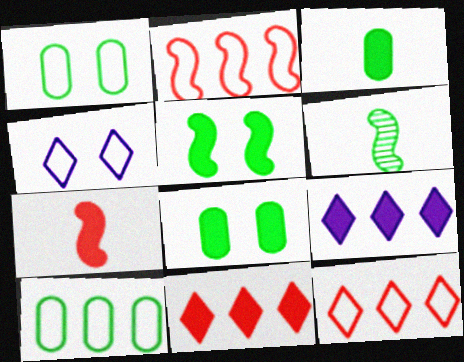[[7, 8, 9]]